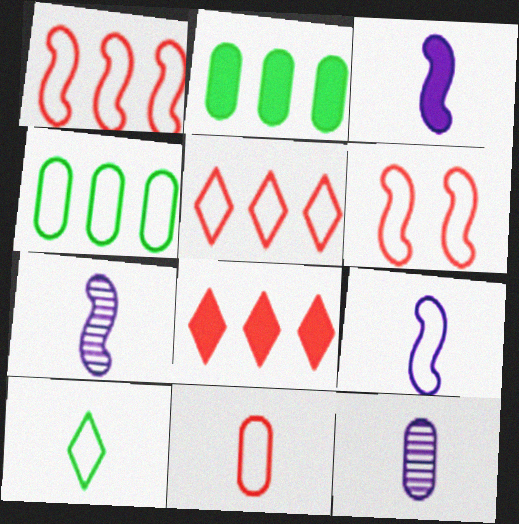[[3, 7, 9], 
[5, 6, 11], 
[9, 10, 11]]